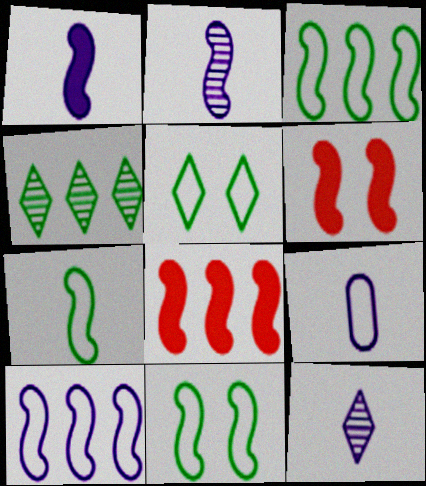[[1, 9, 12], 
[2, 3, 6], 
[2, 8, 11], 
[3, 7, 11], 
[4, 6, 9]]